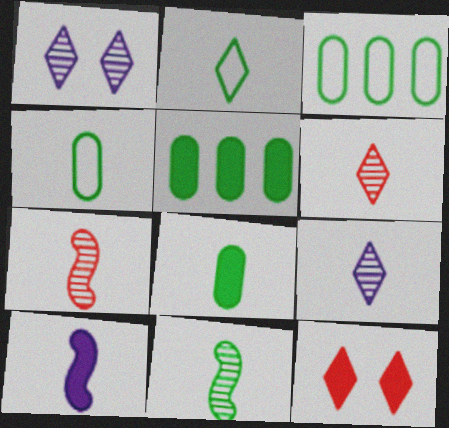[[2, 8, 11], 
[4, 6, 10], 
[5, 10, 12]]